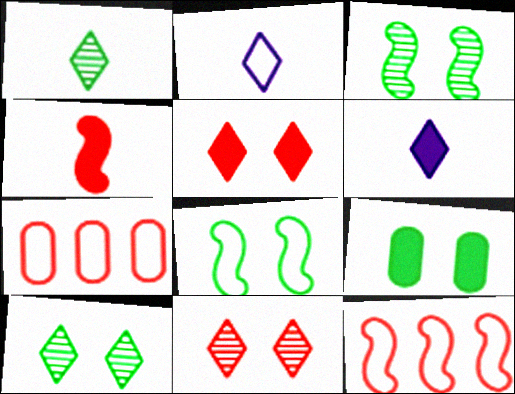[[2, 7, 8], 
[3, 6, 7], 
[4, 7, 11], 
[8, 9, 10]]